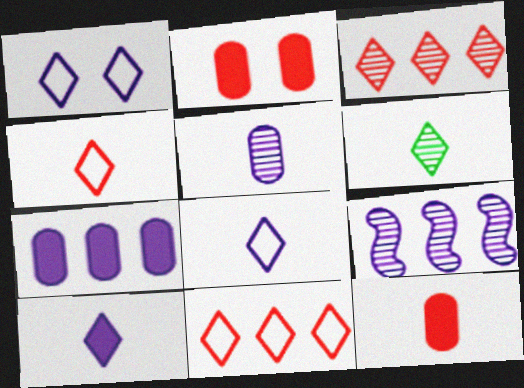[[4, 6, 10]]